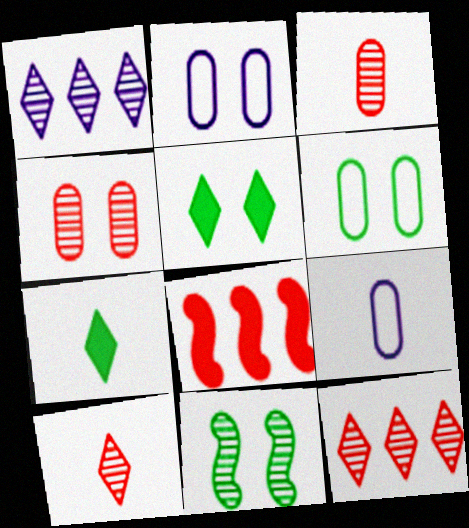[[1, 3, 11], 
[5, 6, 11]]